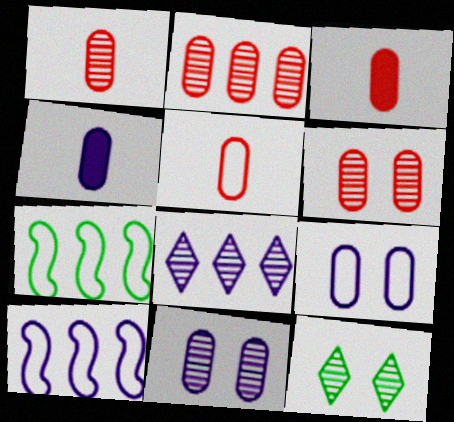[[1, 2, 6], 
[1, 3, 5], 
[3, 10, 12]]